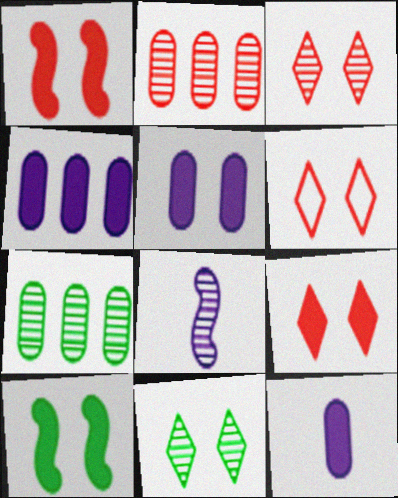[[2, 8, 11], 
[3, 6, 9], 
[3, 7, 8], 
[4, 5, 12], 
[5, 9, 10]]